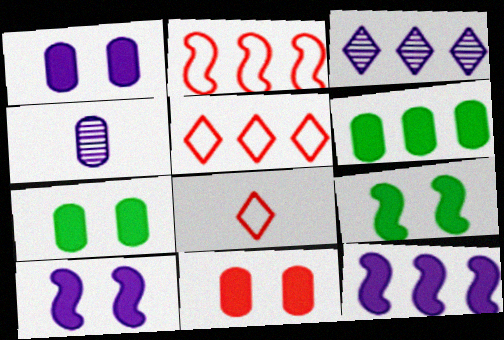[[1, 7, 11], 
[2, 3, 6], 
[4, 5, 9]]